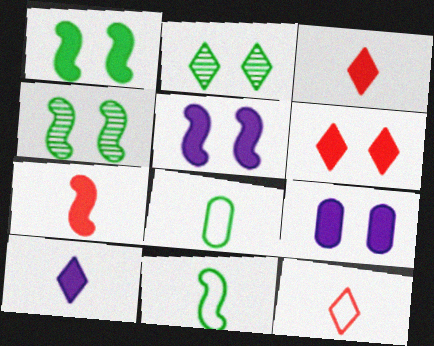[[1, 6, 9]]